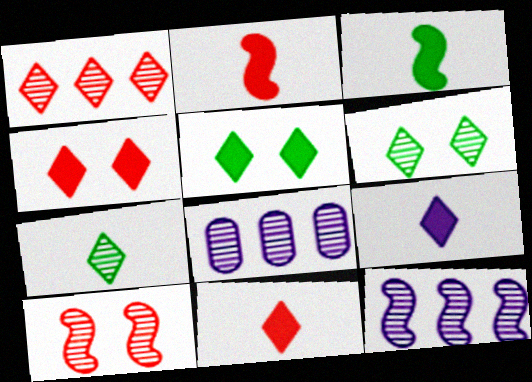[[7, 8, 10]]